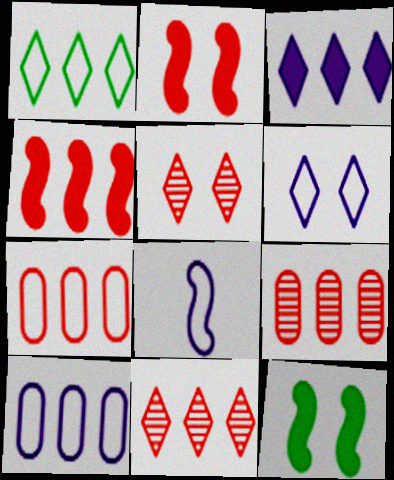[[1, 3, 11], 
[4, 7, 11], 
[6, 8, 10]]